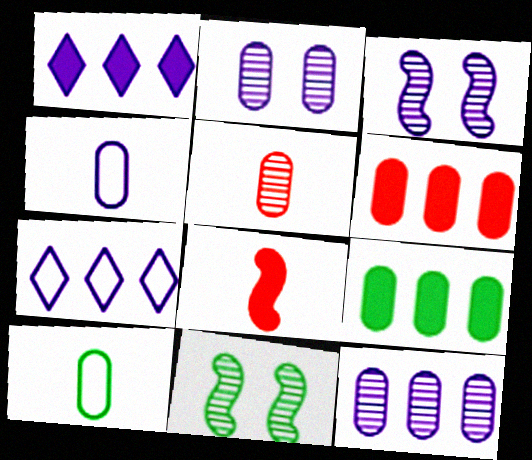[[1, 3, 4], 
[2, 6, 10]]